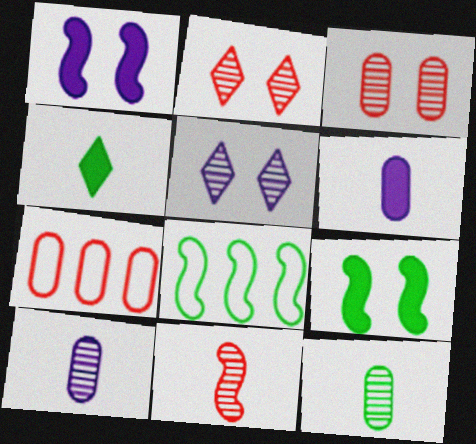[[1, 8, 11], 
[2, 6, 8]]